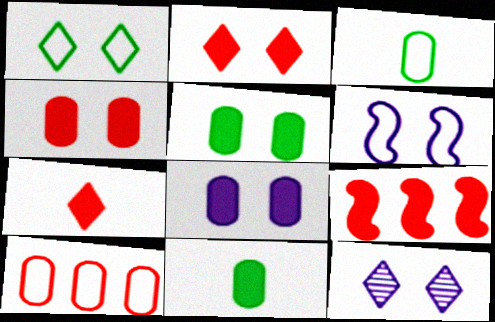[[1, 2, 12], 
[3, 9, 12], 
[4, 5, 8], 
[4, 7, 9], 
[6, 8, 12]]